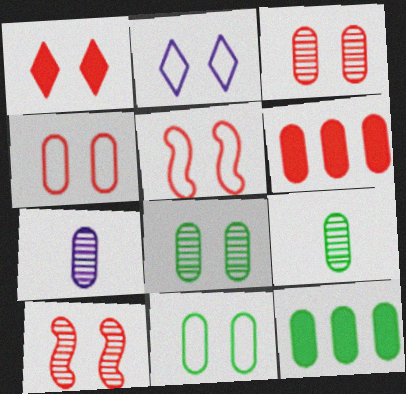[[1, 3, 5], 
[1, 4, 10], 
[2, 5, 11], 
[4, 7, 12], 
[6, 7, 11], 
[9, 11, 12]]